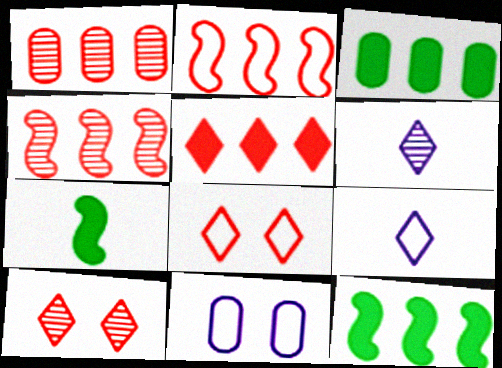[[1, 2, 5]]